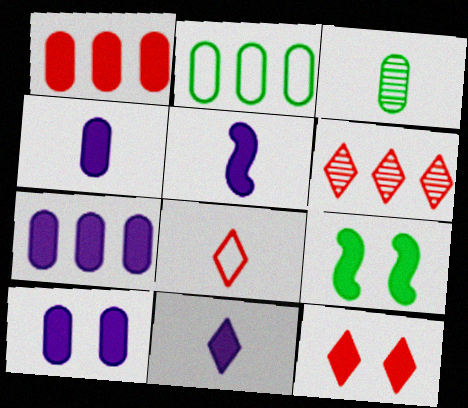[[1, 9, 11], 
[3, 5, 8], 
[4, 5, 11], 
[4, 7, 10], 
[6, 8, 12], 
[9, 10, 12]]